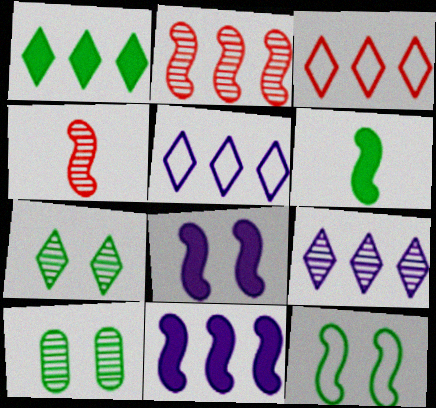[[1, 3, 9], 
[4, 9, 10], 
[4, 11, 12]]